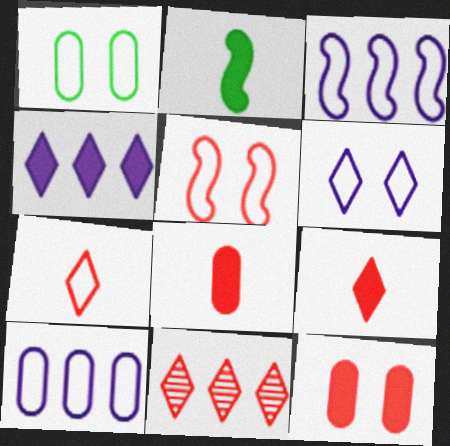[[1, 3, 7], 
[1, 5, 6], 
[2, 4, 12], 
[5, 8, 11]]